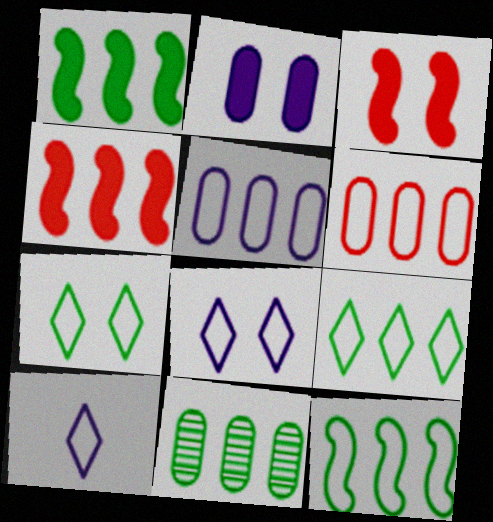[[1, 9, 11], 
[3, 10, 11]]